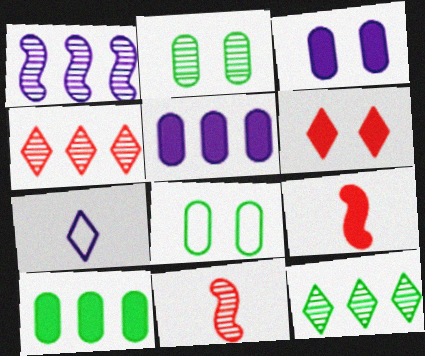[[1, 3, 7], 
[6, 7, 12]]